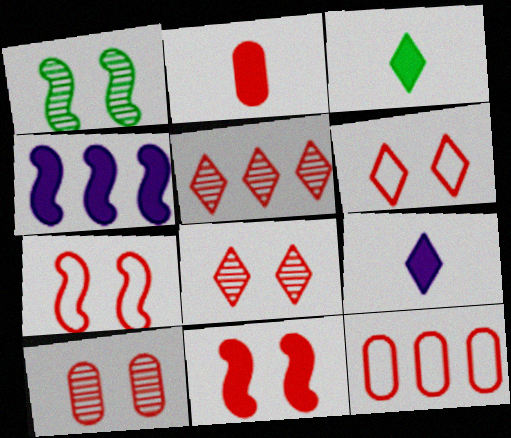[[1, 9, 12], 
[2, 5, 7], 
[2, 10, 12], 
[6, 10, 11]]